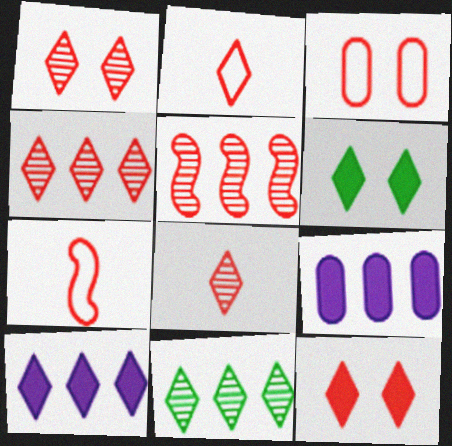[[1, 4, 8], 
[2, 4, 12]]